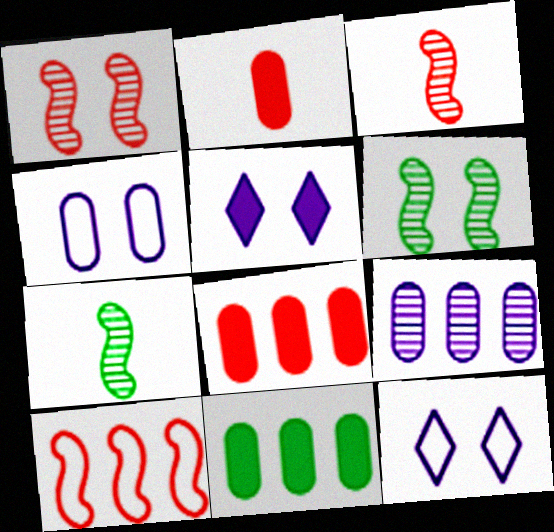[[3, 11, 12], 
[7, 8, 12]]